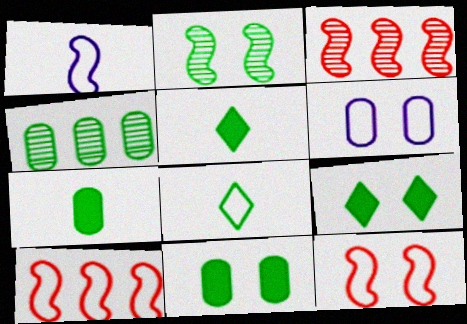[[3, 5, 6], 
[6, 8, 10]]